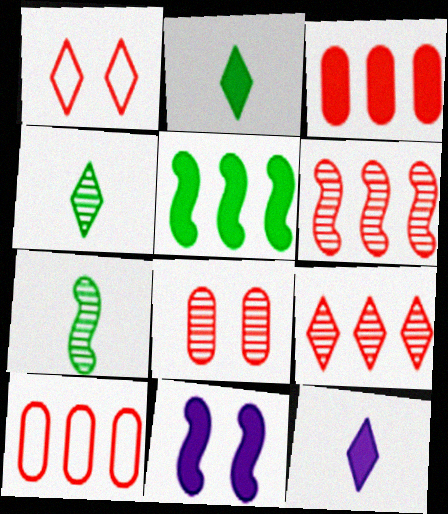[[2, 3, 11], 
[4, 10, 11]]